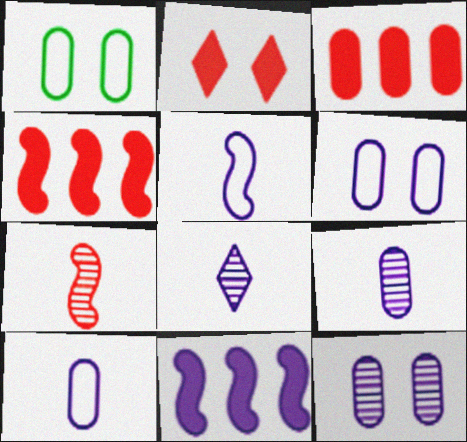[[1, 3, 9], 
[1, 4, 8], 
[6, 8, 11]]